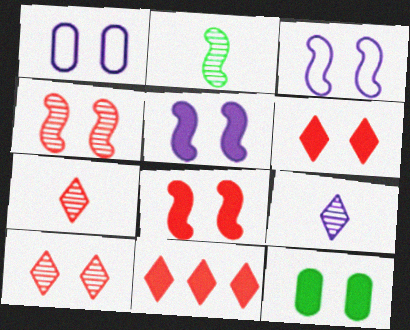[[1, 2, 11], 
[3, 10, 12], 
[5, 6, 12]]